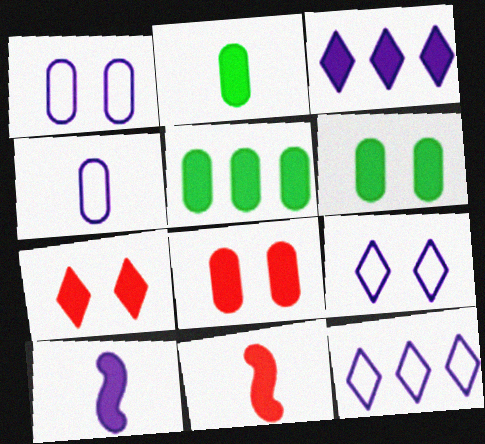[[2, 5, 6], 
[3, 6, 11], 
[5, 7, 10]]